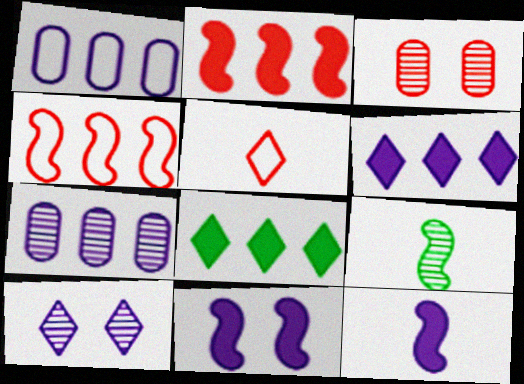[[1, 10, 12], 
[2, 3, 5], 
[4, 7, 8], 
[4, 9, 11], 
[5, 8, 10]]